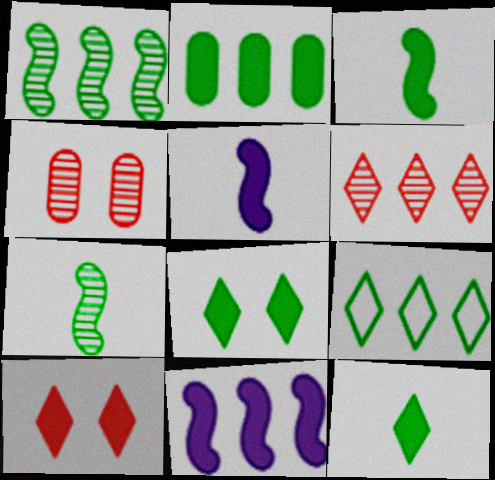[[1, 2, 9], 
[2, 3, 8], 
[2, 5, 10], 
[4, 5, 9]]